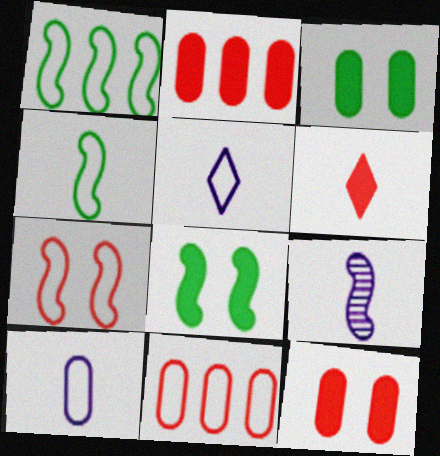[]